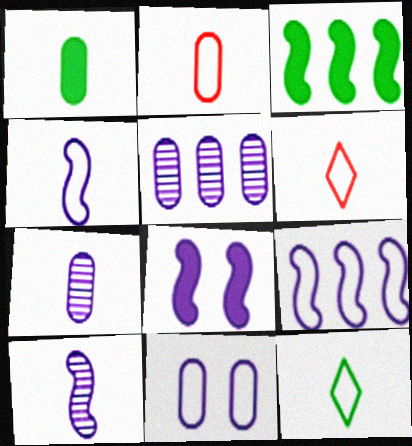[[1, 2, 7], 
[1, 6, 10], 
[2, 4, 12], 
[8, 9, 10]]